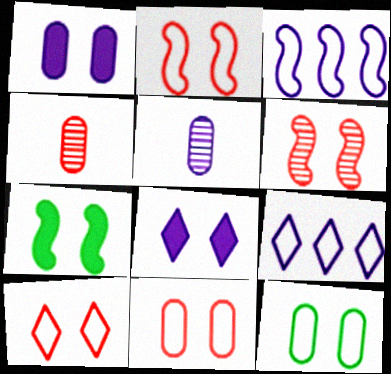[[2, 10, 11], 
[3, 5, 8], 
[4, 7, 9], 
[6, 8, 12]]